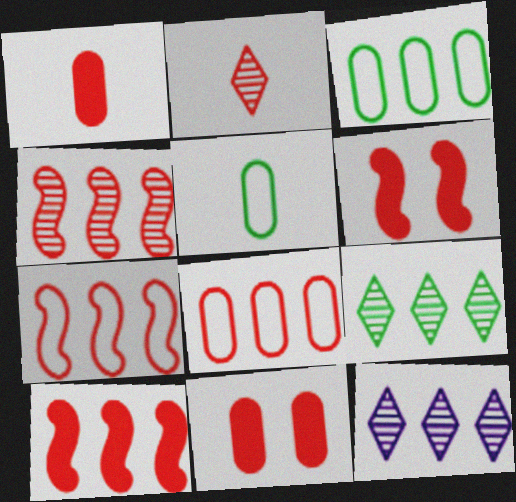[[2, 6, 8], 
[2, 7, 11], 
[3, 10, 12], 
[4, 7, 10], 
[5, 6, 12]]